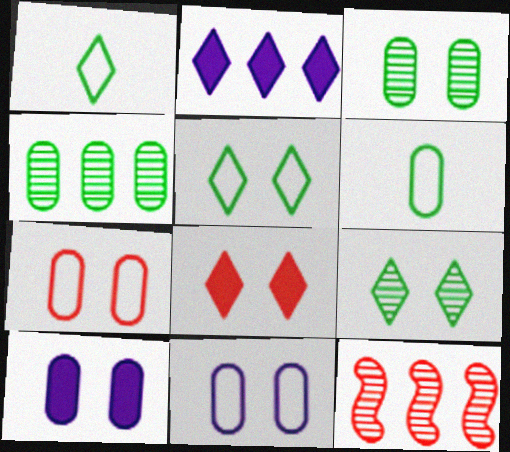[[1, 10, 12], 
[3, 7, 10]]